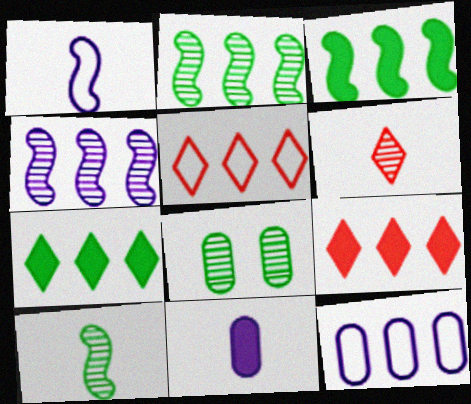[[1, 8, 9], 
[2, 9, 12], 
[4, 6, 8]]